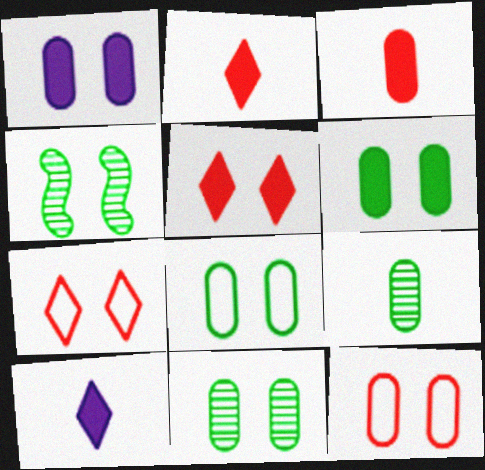[[1, 4, 7], 
[1, 11, 12], 
[6, 8, 11]]